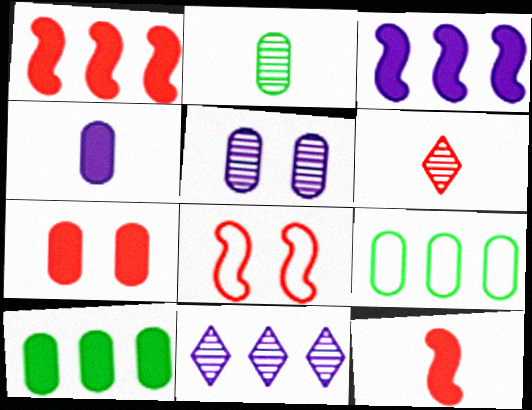[[1, 9, 11], 
[4, 7, 10]]